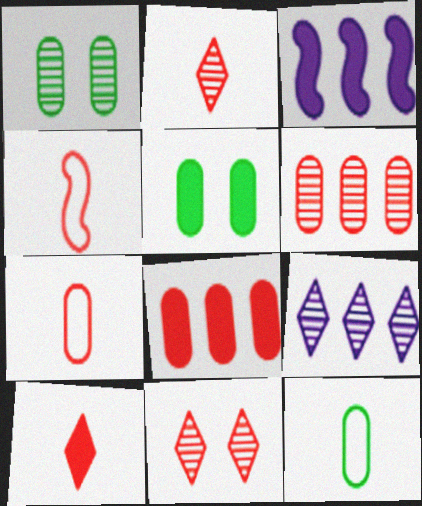[[3, 5, 10], 
[3, 11, 12], 
[4, 5, 9], 
[4, 8, 11]]